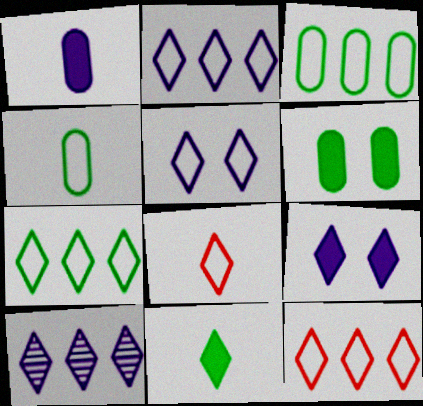[[2, 7, 12], 
[5, 7, 8]]